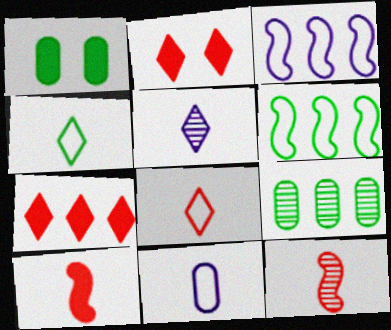[[3, 7, 9]]